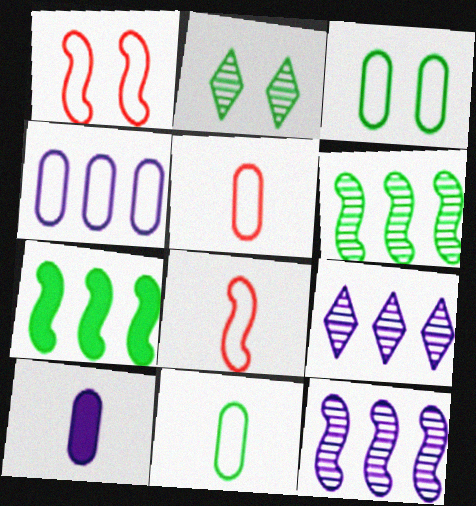[[2, 7, 11], 
[3, 4, 5]]